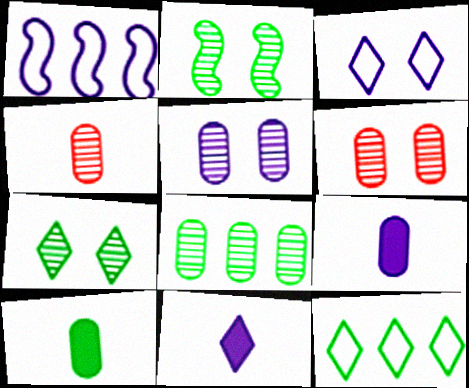[[1, 5, 11], 
[2, 10, 12], 
[4, 5, 8]]